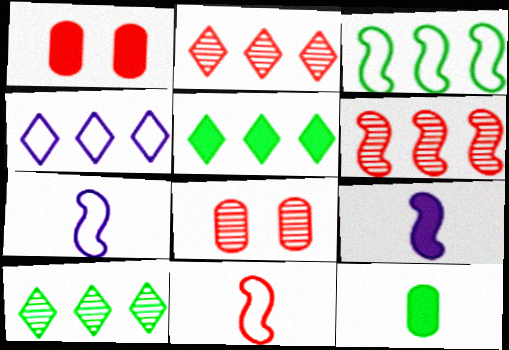[[1, 2, 11], 
[1, 5, 9], 
[1, 7, 10], 
[2, 4, 5], 
[5, 7, 8]]